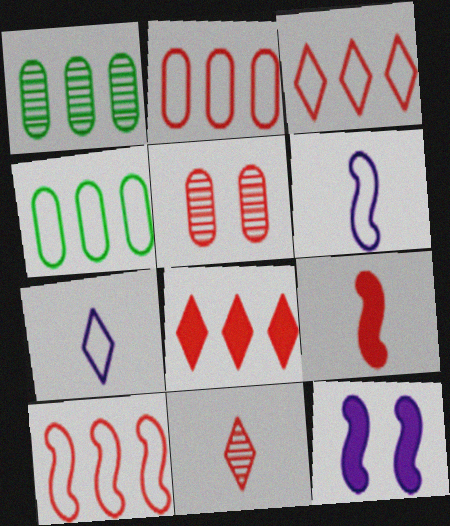[[2, 3, 10], 
[3, 5, 9], 
[4, 11, 12]]